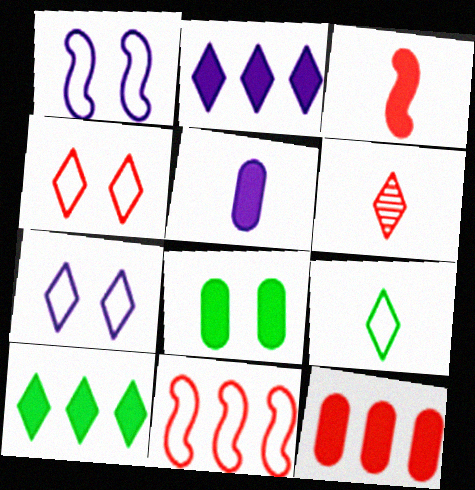[[2, 3, 8], 
[5, 8, 12], 
[6, 7, 10]]